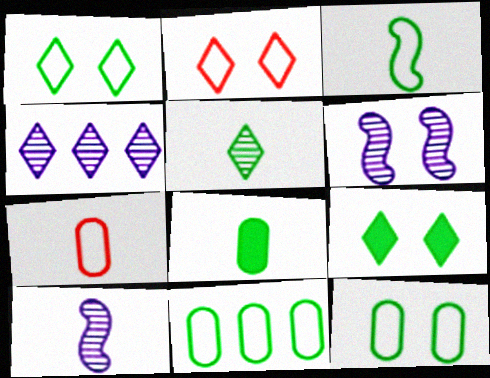[[1, 3, 11], 
[3, 5, 8]]